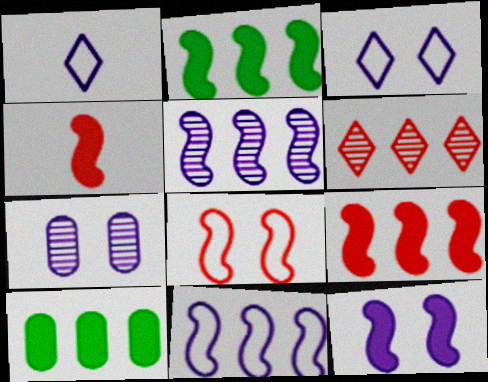[[2, 4, 12], 
[3, 7, 12], 
[6, 10, 11]]